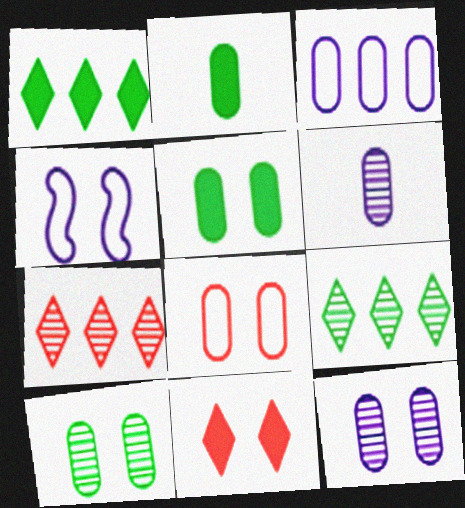[[2, 4, 7], 
[4, 10, 11], 
[5, 8, 12]]